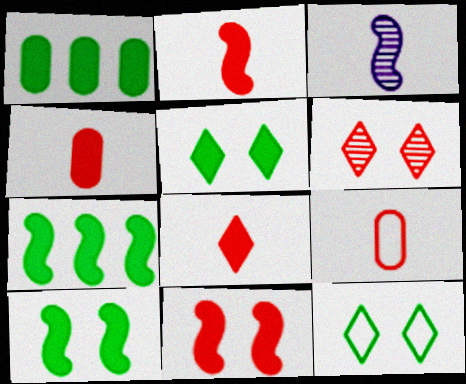[[2, 4, 8]]